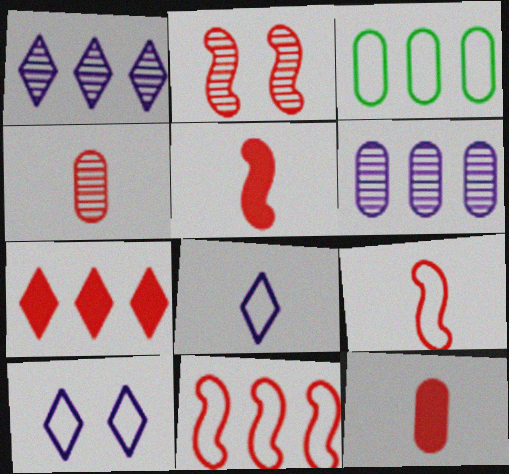[[2, 5, 11], 
[3, 9, 10]]